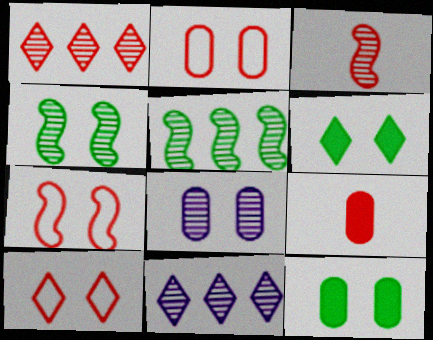[[1, 7, 9], 
[2, 7, 10], 
[2, 8, 12], 
[6, 7, 8]]